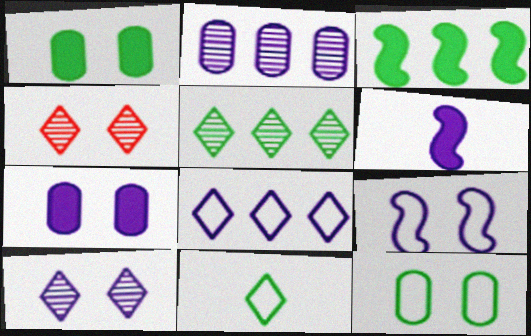[[1, 4, 9], 
[7, 9, 10]]